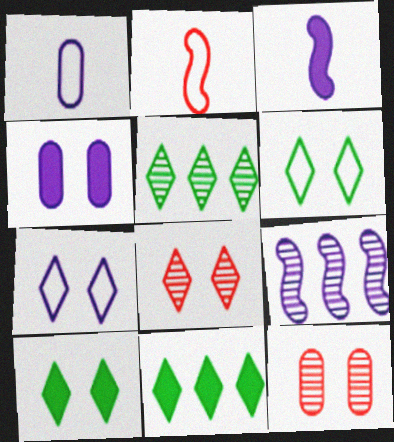[[2, 4, 5], 
[7, 8, 10]]